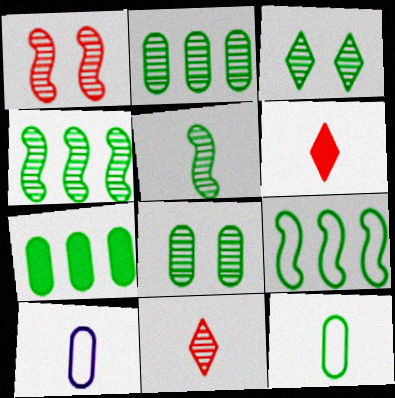[[2, 3, 5], 
[5, 6, 10], 
[7, 8, 12]]